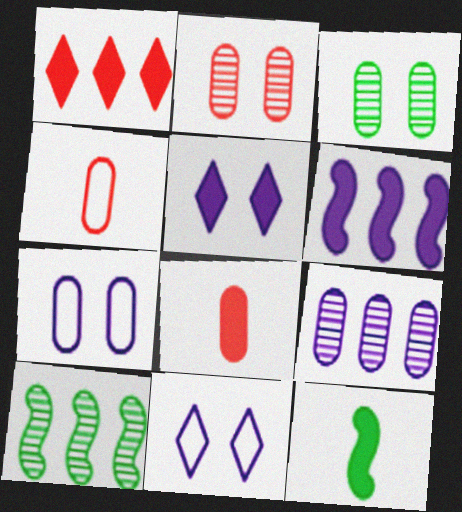[[4, 5, 10], 
[8, 10, 11]]